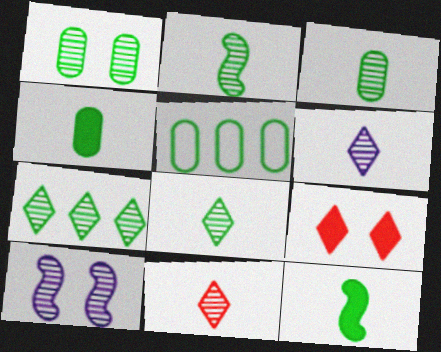[[1, 2, 7], 
[1, 4, 5], 
[2, 3, 8], 
[6, 8, 11]]